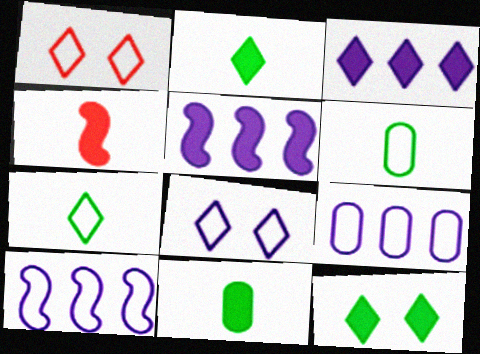[[1, 6, 10]]